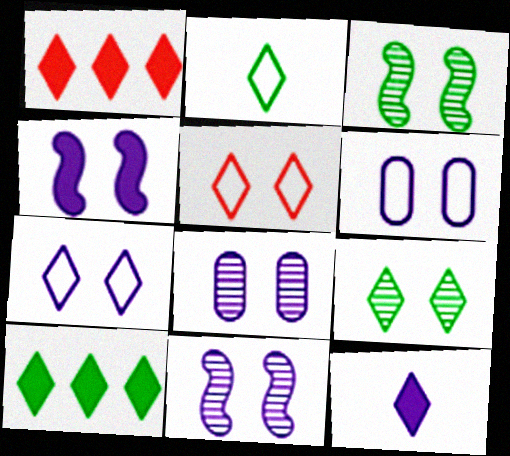[[2, 9, 10], 
[4, 7, 8]]